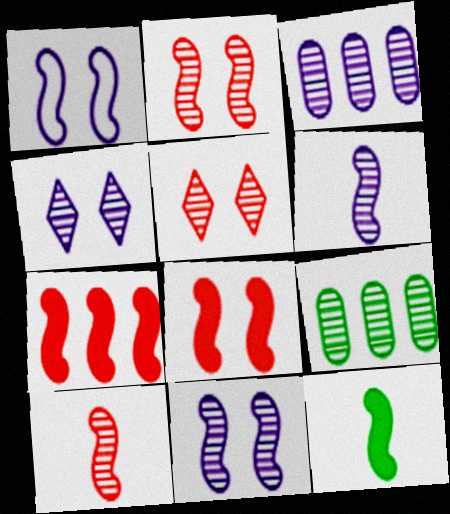[[3, 4, 6], 
[4, 9, 10], 
[5, 6, 9]]